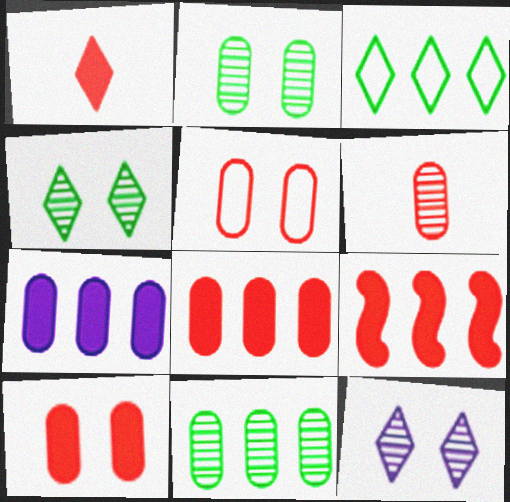[[1, 3, 12], 
[1, 9, 10], 
[5, 6, 8]]